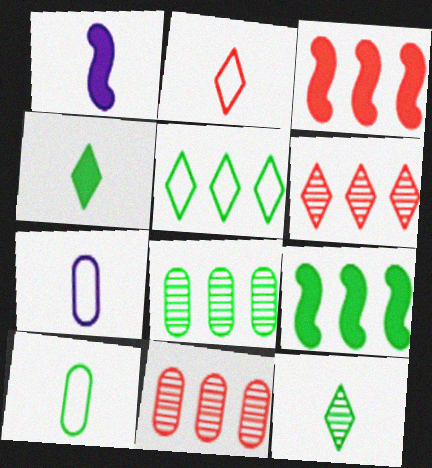[[5, 8, 9]]